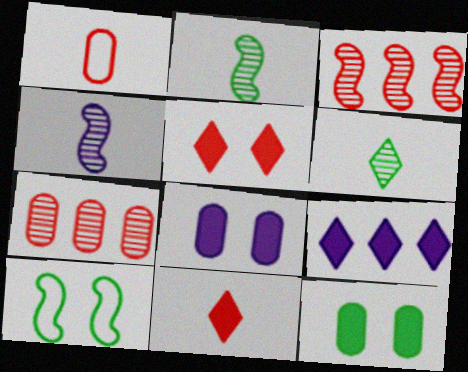[[1, 3, 5]]